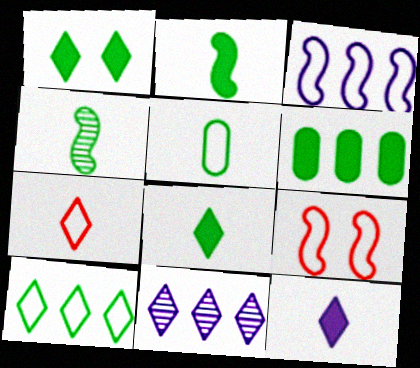[[1, 2, 6], 
[1, 7, 11], 
[4, 5, 8]]